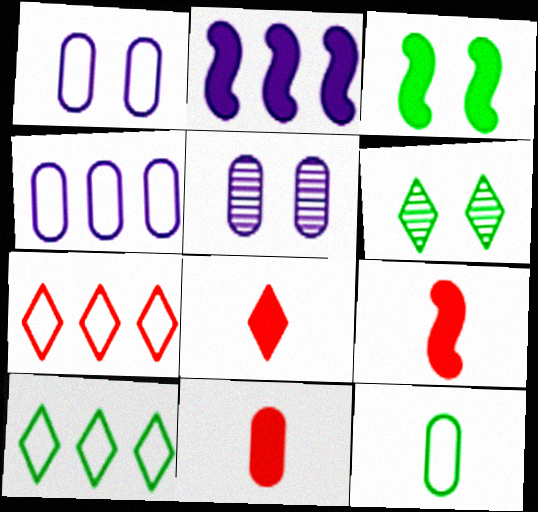[[2, 3, 9], 
[4, 6, 9], 
[5, 9, 10], 
[8, 9, 11]]